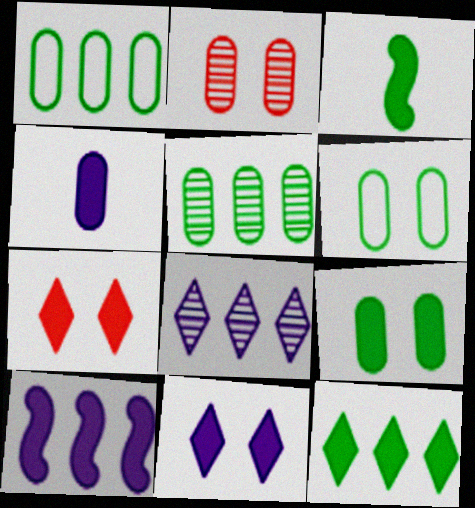[[1, 2, 4], 
[3, 9, 12], 
[4, 10, 11]]